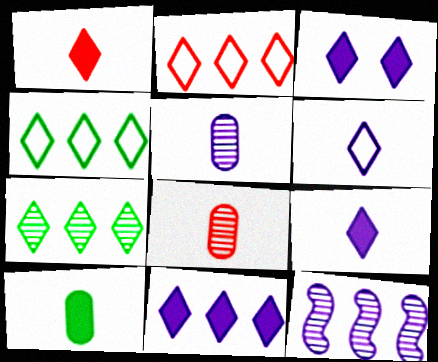[[2, 7, 11], 
[3, 9, 11]]